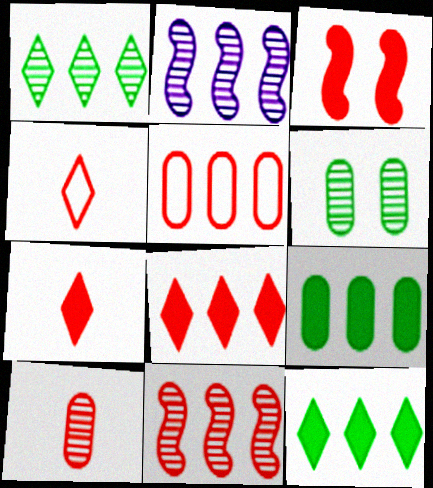[[2, 5, 12], 
[5, 8, 11]]